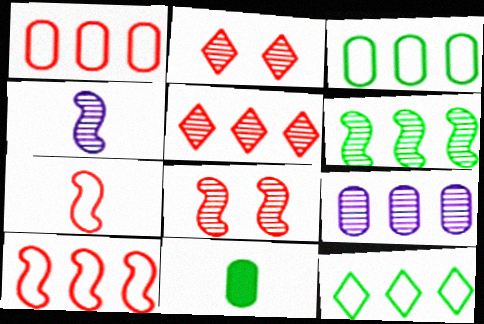[[4, 6, 8], 
[5, 6, 9]]